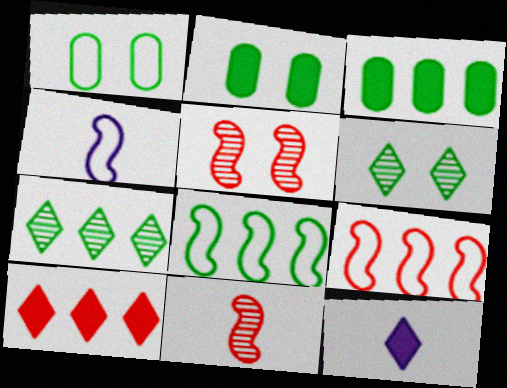[[3, 7, 8]]